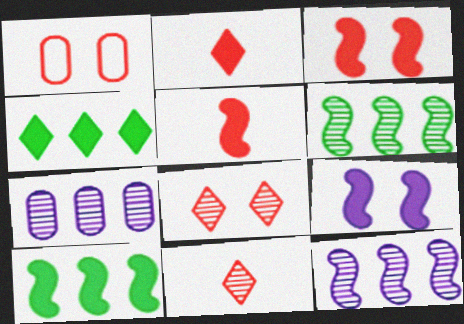[[1, 3, 8], 
[5, 9, 10]]